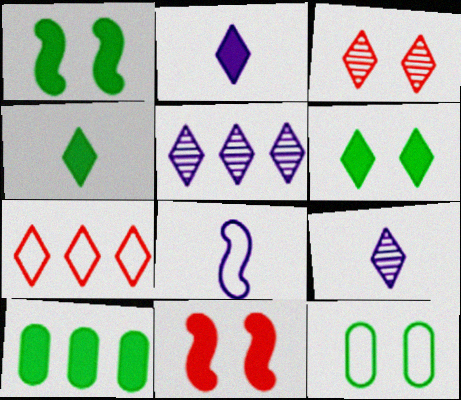[[1, 4, 10], 
[2, 10, 11], 
[3, 8, 10], 
[6, 7, 9], 
[7, 8, 12]]